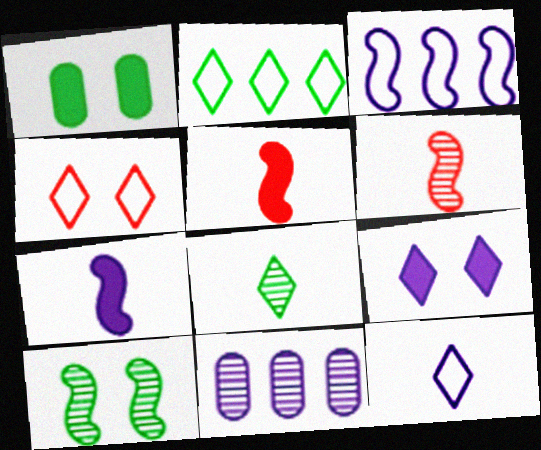[[2, 4, 12], 
[3, 5, 10]]